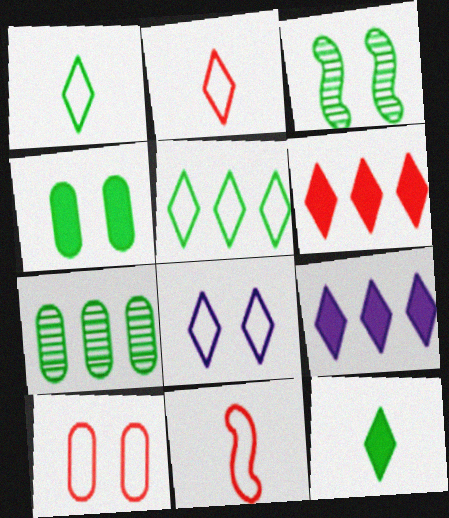[[2, 5, 8]]